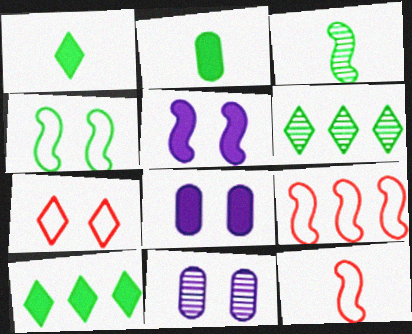[[1, 9, 11], 
[2, 4, 6], 
[3, 5, 9], 
[6, 8, 12], 
[10, 11, 12]]